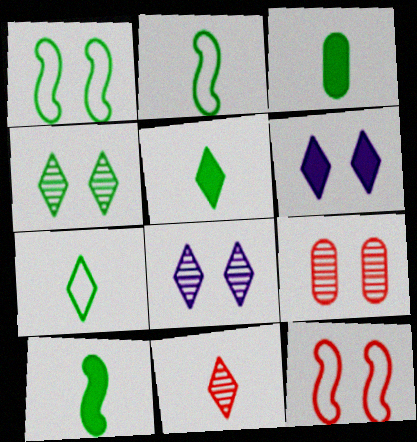[[1, 6, 9], 
[3, 5, 10]]